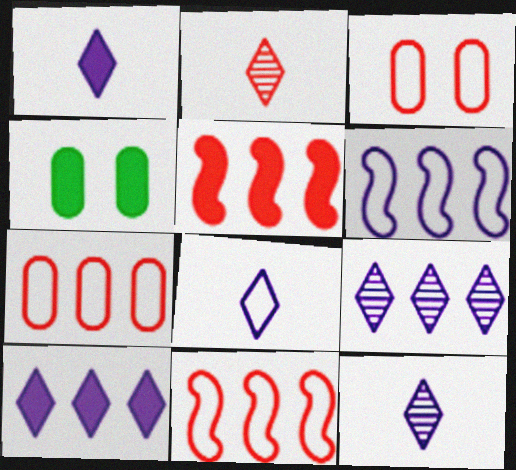[[1, 4, 5], 
[1, 8, 12], 
[2, 3, 5], 
[2, 4, 6], 
[4, 11, 12]]